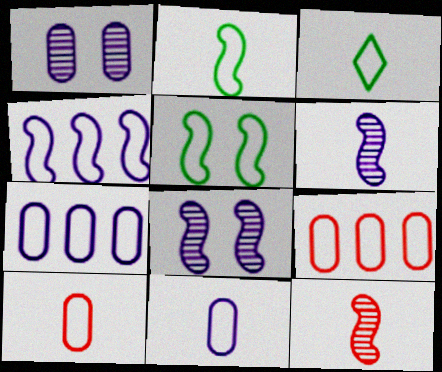[]